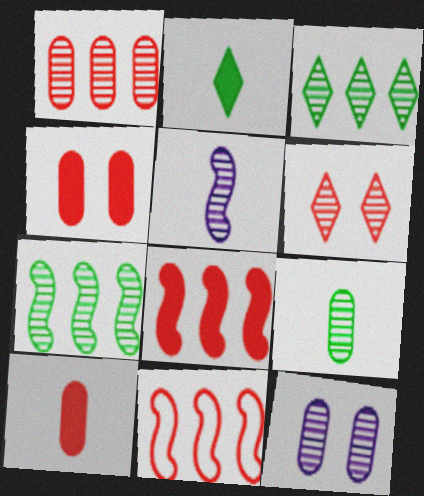[[1, 9, 12], 
[2, 11, 12], 
[6, 10, 11]]